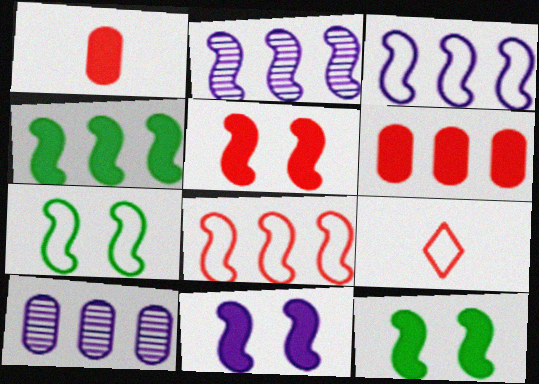[[2, 4, 8], 
[5, 11, 12], 
[9, 10, 12]]